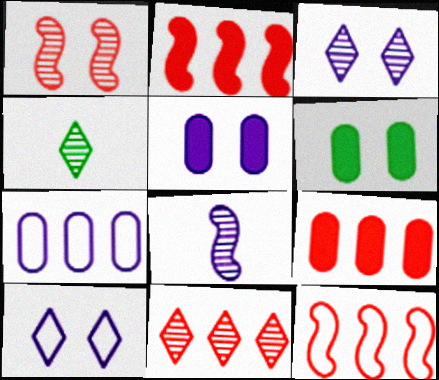[[1, 6, 10], 
[3, 4, 11], 
[4, 5, 12], 
[9, 11, 12]]